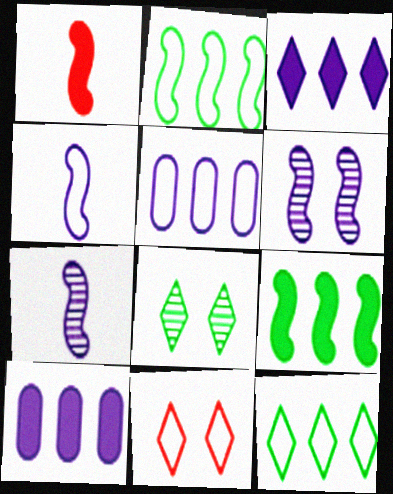[[1, 2, 6], 
[1, 5, 8]]